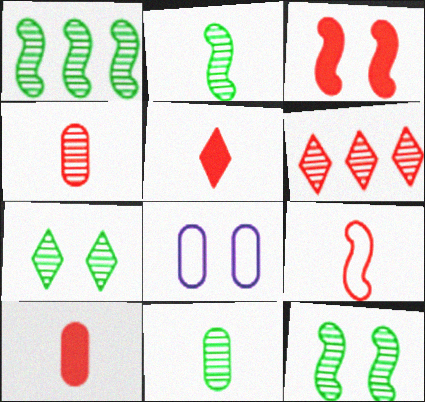[[1, 2, 12], 
[1, 5, 8], 
[1, 7, 11], 
[3, 7, 8], 
[4, 5, 9]]